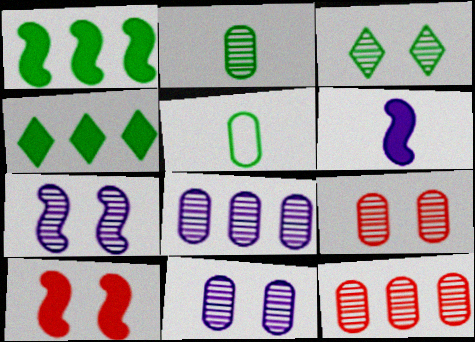[[1, 3, 5], 
[1, 6, 10], 
[2, 8, 9], 
[2, 11, 12], 
[3, 7, 9]]